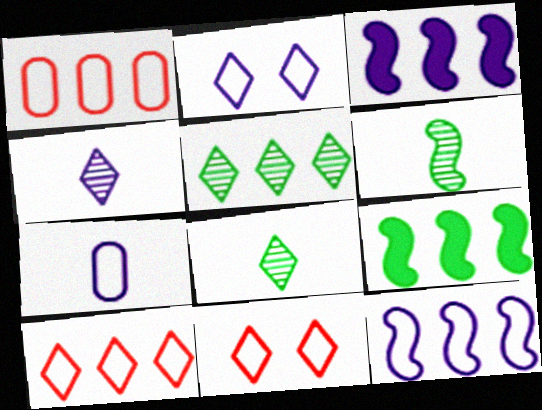[[1, 3, 5], 
[2, 7, 12]]